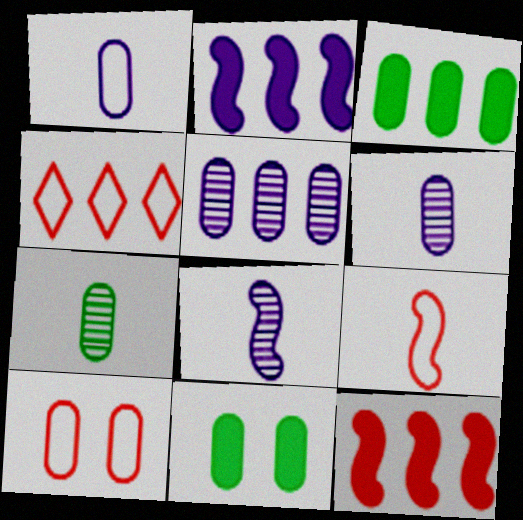[[3, 6, 10], 
[4, 8, 11], 
[4, 9, 10]]